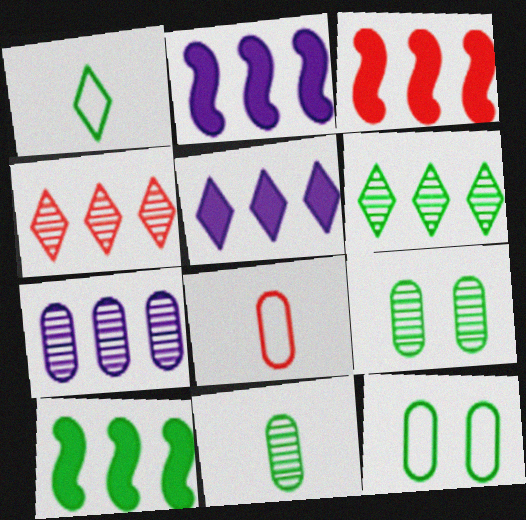[[1, 9, 10], 
[2, 3, 10]]